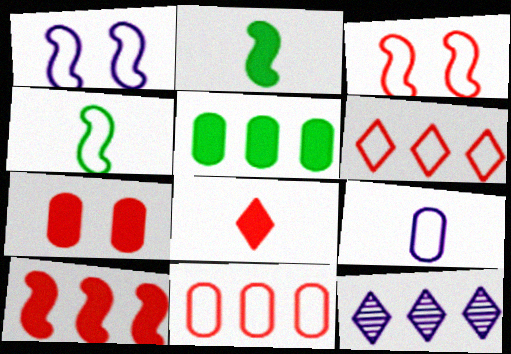[[4, 7, 12], 
[7, 8, 10]]